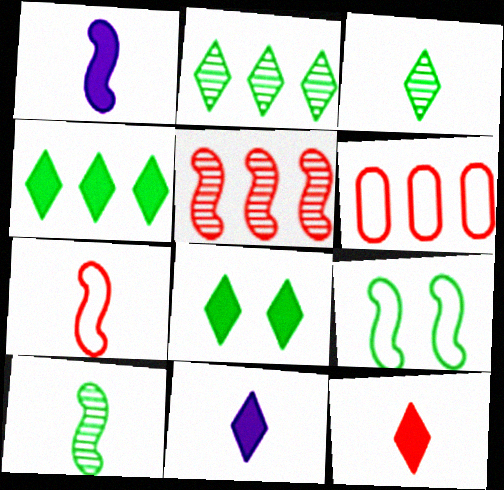[[1, 5, 9], 
[1, 7, 10]]